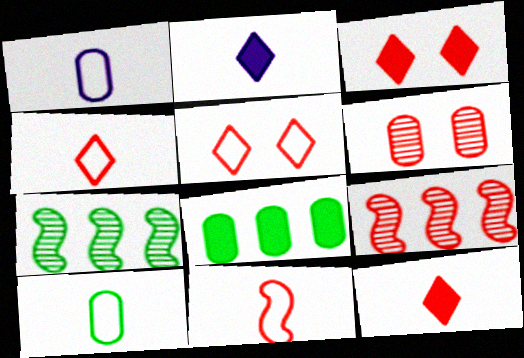[[1, 3, 7], 
[1, 6, 8]]